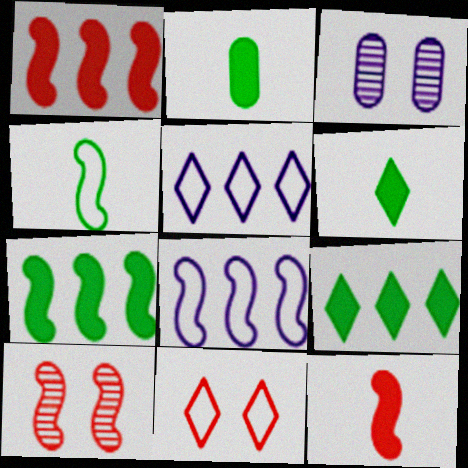[[2, 5, 10]]